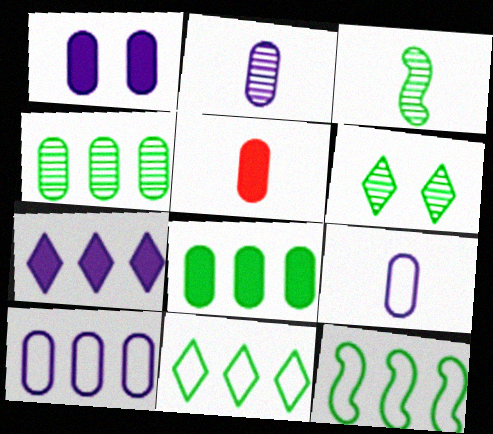[[1, 2, 10], 
[1, 5, 8], 
[3, 4, 6]]